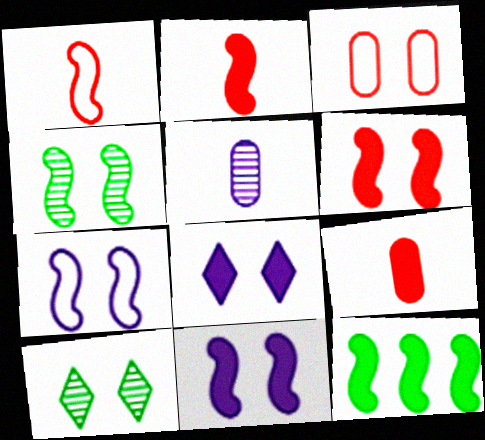[[2, 11, 12], 
[3, 4, 8], 
[3, 10, 11], 
[4, 6, 7], 
[8, 9, 12]]